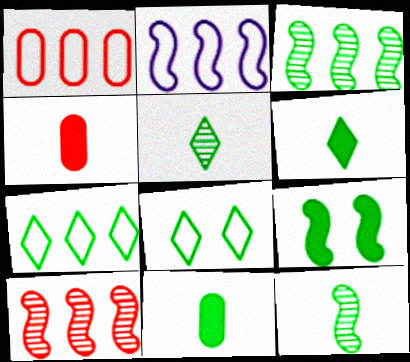[[1, 2, 7], 
[3, 8, 11]]